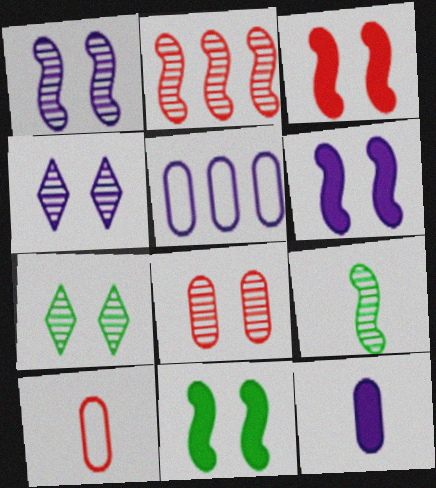[[1, 2, 9], 
[1, 7, 8], 
[3, 6, 11]]